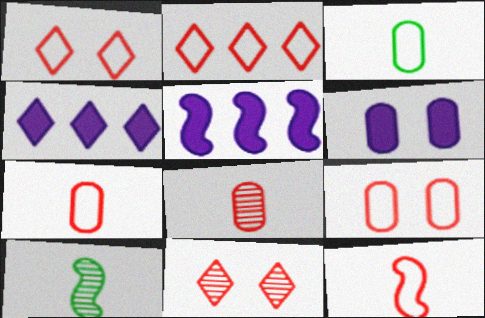[[2, 6, 10], 
[2, 9, 12], 
[3, 5, 11], 
[4, 9, 10]]